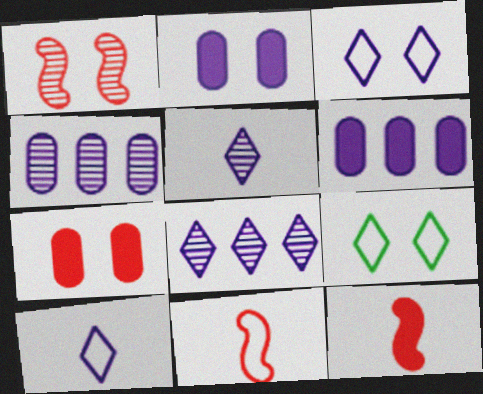[[1, 2, 9], 
[4, 9, 12]]